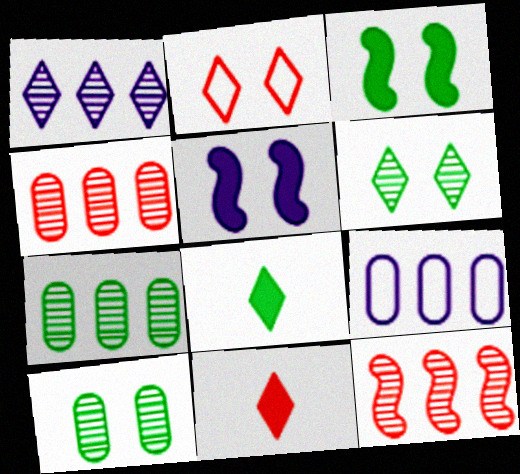[[1, 2, 8], 
[1, 7, 12], 
[2, 5, 10]]